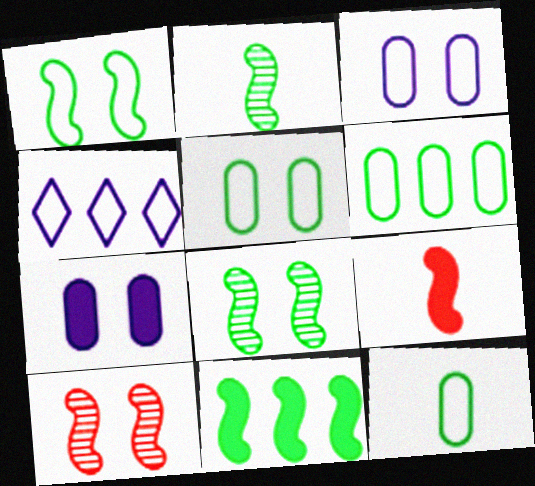[[1, 2, 11], 
[5, 6, 12]]